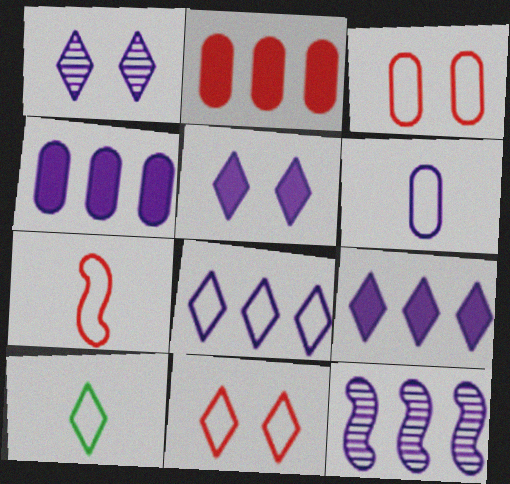[[4, 8, 12], 
[5, 6, 12], 
[6, 7, 10], 
[8, 10, 11]]